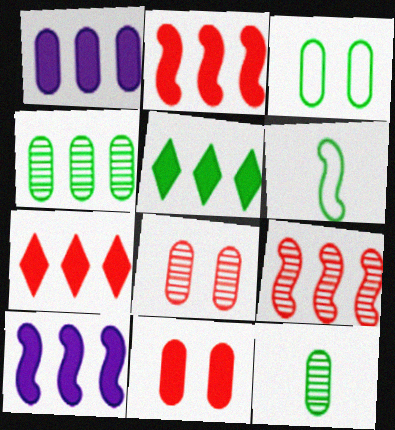[[1, 2, 5]]